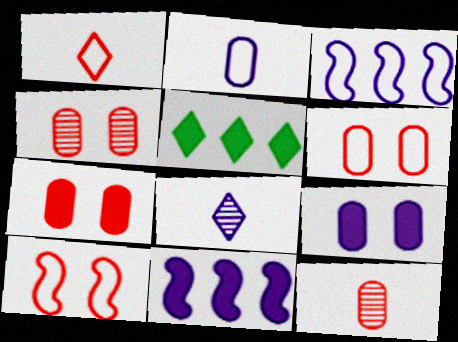[[3, 8, 9], 
[4, 6, 7]]